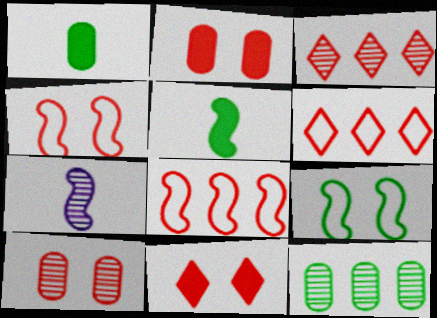[[4, 10, 11]]